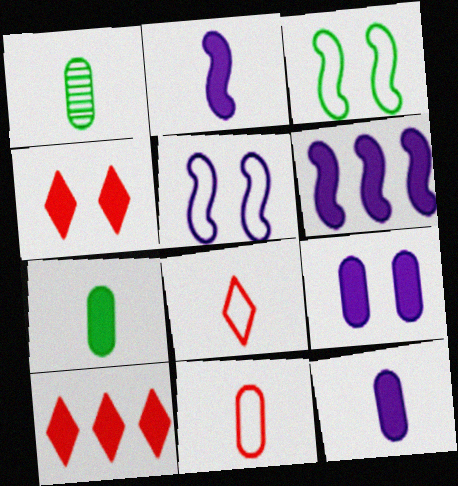[[1, 2, 8], 
[1, 5, 10], 
[1, 11, 12], 
[4, 6, 7]]